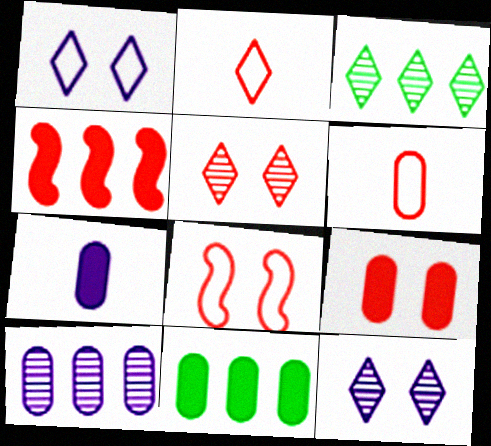[[3, 7, 8], 
[4, 5, 6], 
[5, 8, 9], 
[7, 9, 11]]